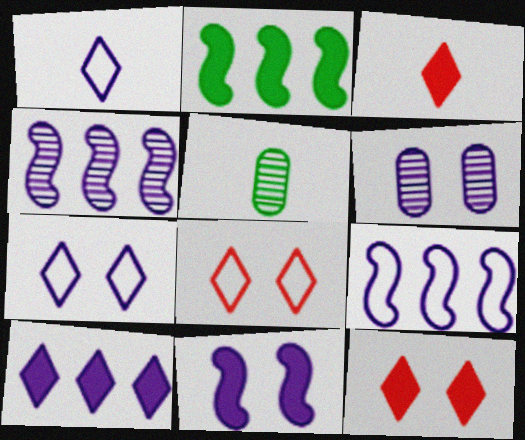[[5, 9, 12], 
[6, 7, 11]]